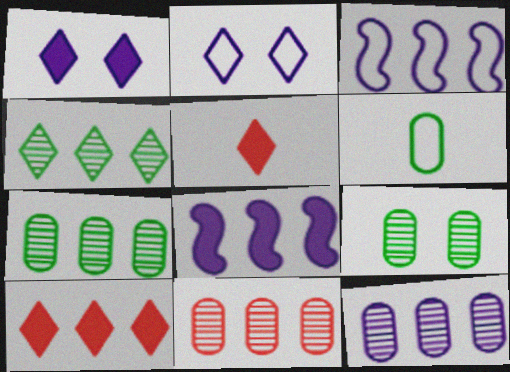[[2, 4, 5], 
[3, 5, 9], 
[3, 7, 10], 
[7, 11, 12]]